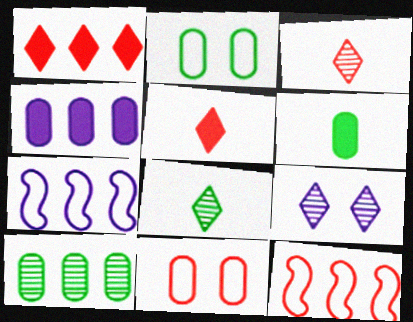[[1, 7, 10], 
[2, 6, 10], 
[6, 9, 12]]